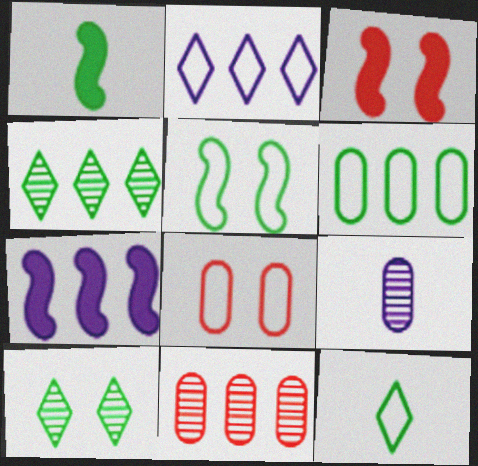[[1, 3, 7], 
[1, 6, 10], 
[5, 6, 12]]